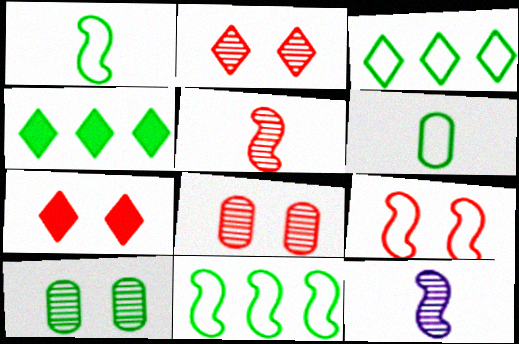[[1, 4, 10], 
[7, 8, 9]]